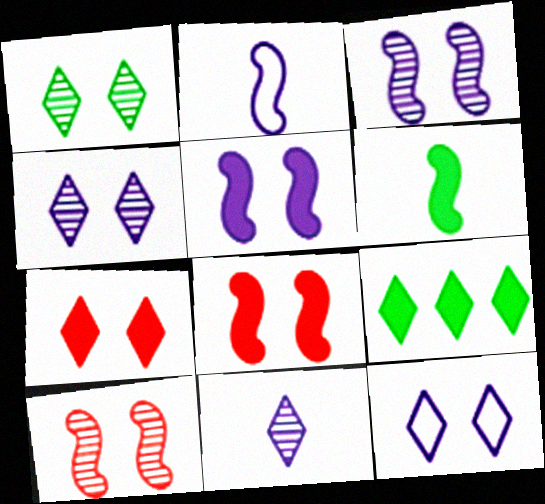[[1, 7, 12]]